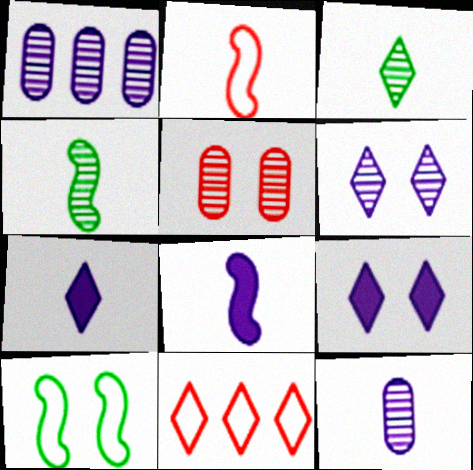[[2, 4, 8], 
[3, 9, 11], 
[5, 9, 10]]